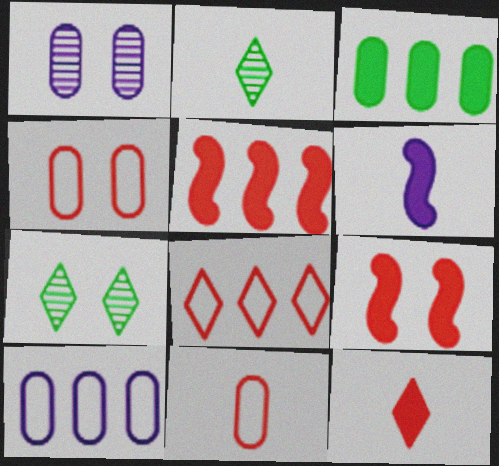[[1, 3, 11], 
[2, 6, 11], 
[2, 9, 10]]